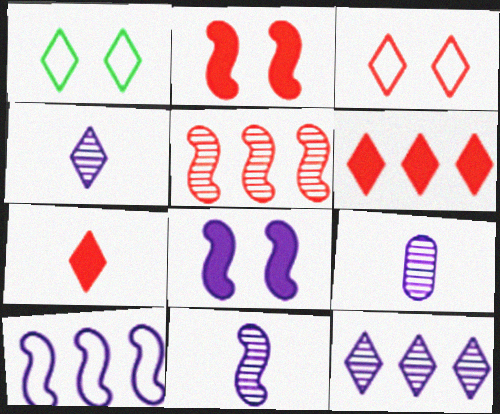[[1, 4, 6], 
[1, 7, 12], 
[4, 9, 11], 
[8, 10, 11]]